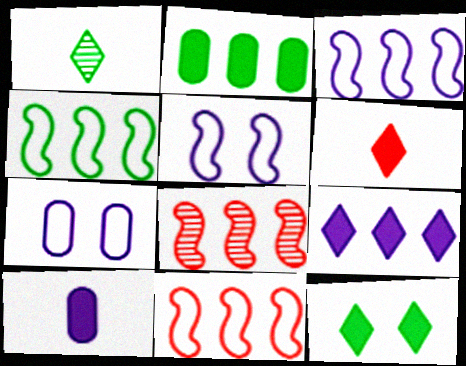[[3, 4, 11], 
[6, 9, 12]]